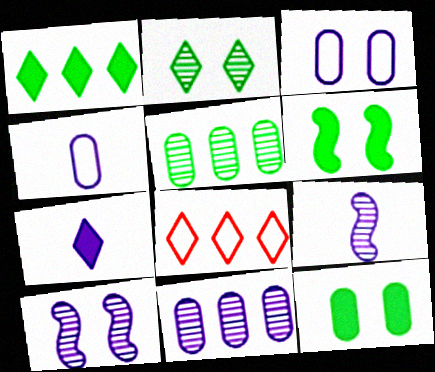[[2, 7, 8], 
[4, 7, 9], 
[8, 9, 12]]